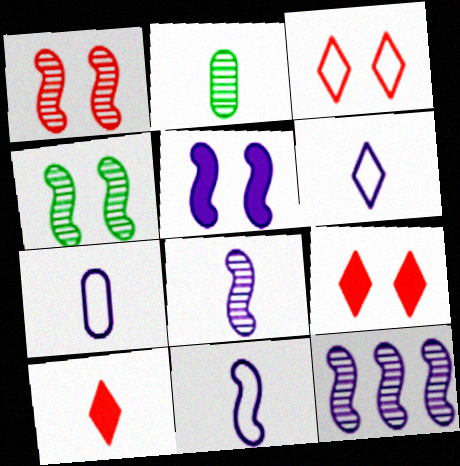[[2, 10, 11], 
[5, 11, 12], 
[6, 7, 11]]